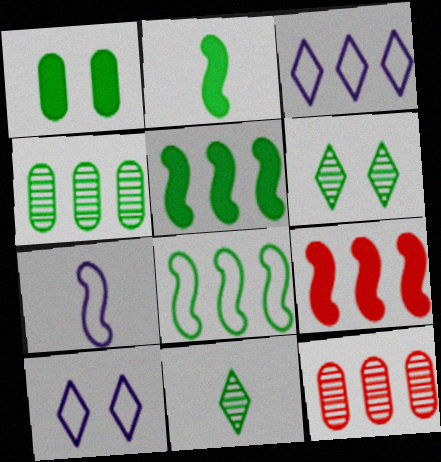[[1, 8, 11], 
[2, 10, 12], 
[3, 4, 9], 
[3, 5, 12]]